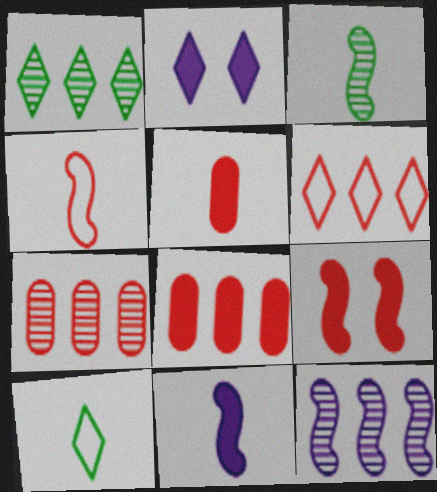[[1, 7, 12], 
[3, 4, 11]]